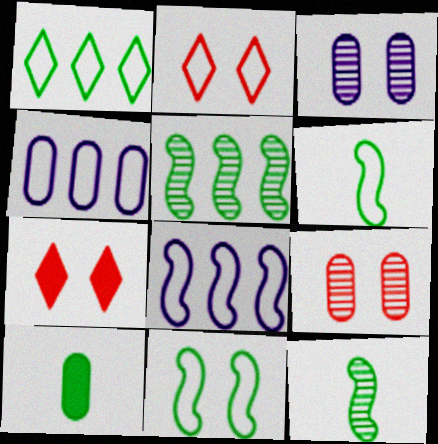[[2, 4, 6], 
[3, 7, 11], 
[4, 7, 12], 
[4, 9, 10]]